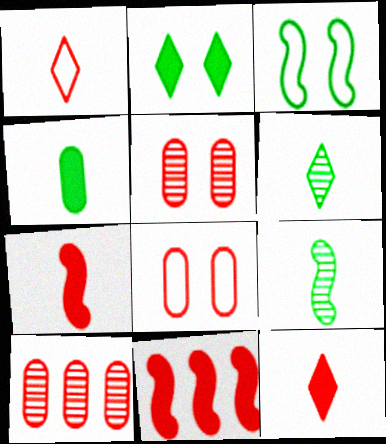[[1, 5, 11]]